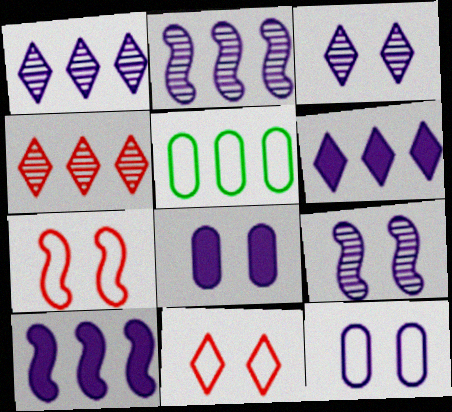[[4, 5, 10]]